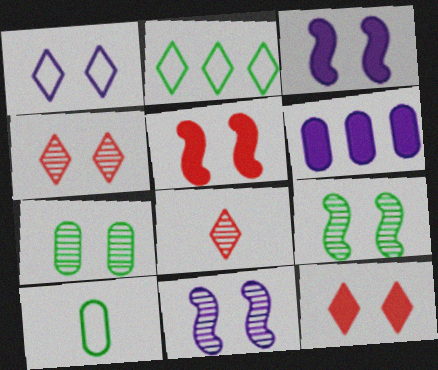[[1, 5, 7], 
[4, 7, 11]]